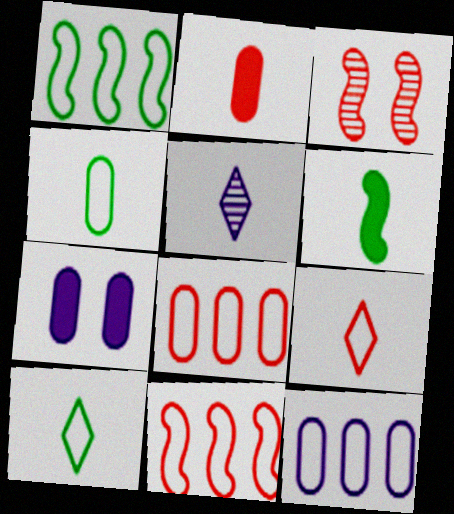[]